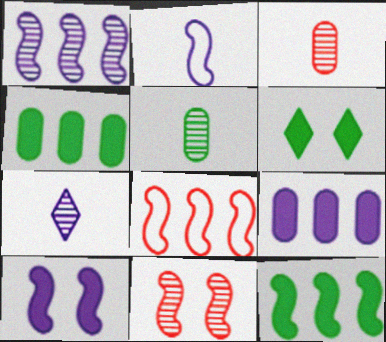[[1, 2, 10], 
[1, 8, 12], 
[2, 11, 12]]